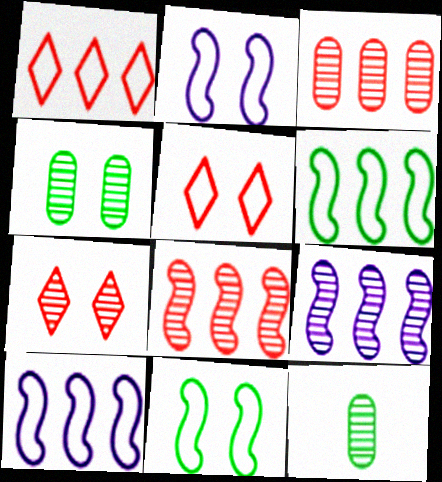[[7, 9, 12]]